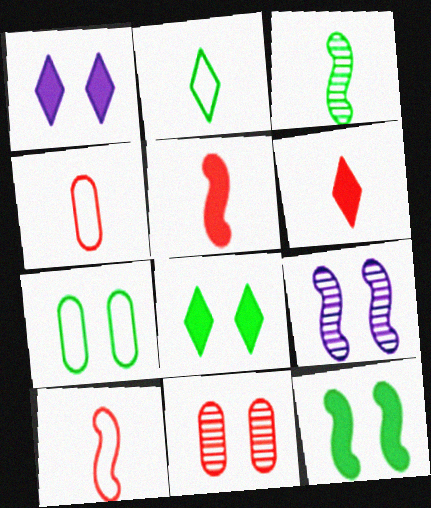[]